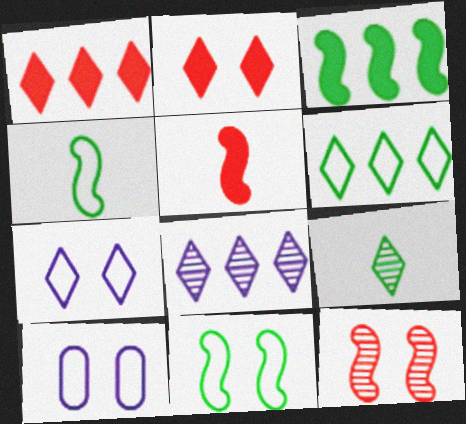[[1, 6, 8], 
[1, 7, 9]]